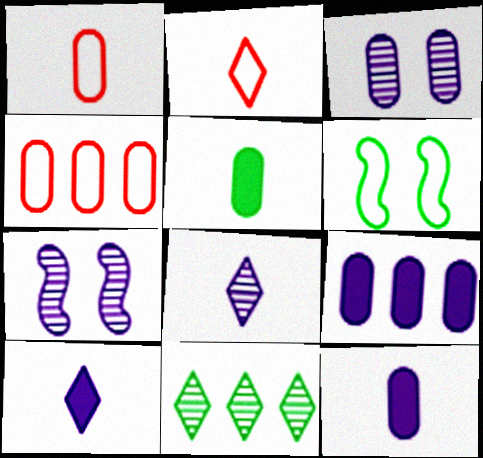[[3, 4, 5], 
[5, 6, 11]]